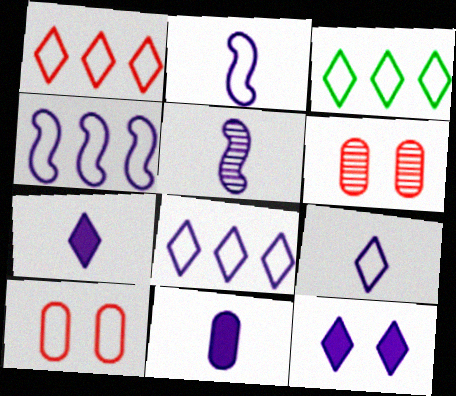[[1, 3, 8], 
[2, 3, 10], 
[5, 9, 11]]